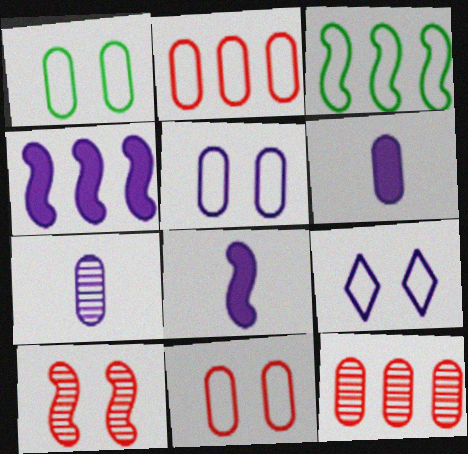[[1, 5, 11], 
[1, 6, 12], 
[3, 8, 10], 
[4, 7, 9]]